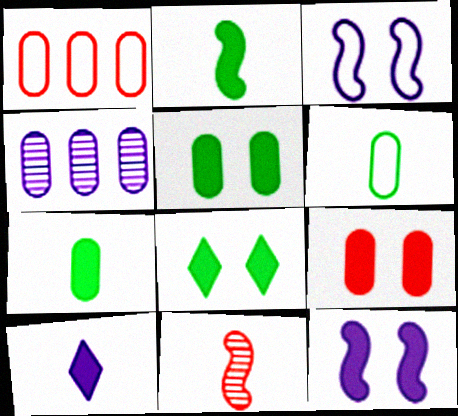[[3, 4, 10], 
[4, 6, 9], 
[6, 10, 11], 
[8, 9, 12]]